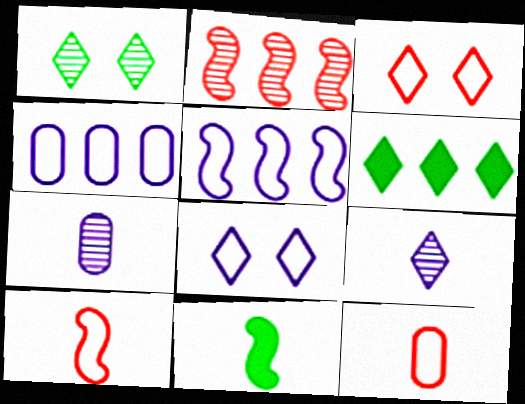[[1, 2, 7], 
[2, 4, 6], 
[3, 6, 9], 
[9, 11, 12]]